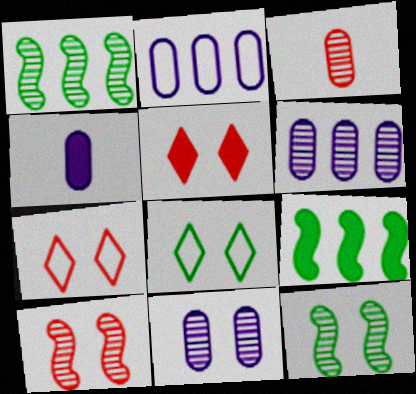[[1, 4, 7], 
[2, 4, 11], 
[4, 5, 9]]